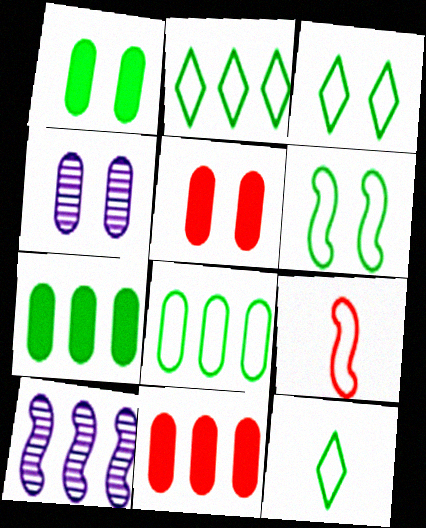[[2, 3, 12], 
[2, 10, 11], 
[5, 10, 12], 
[6, 8, 12]]